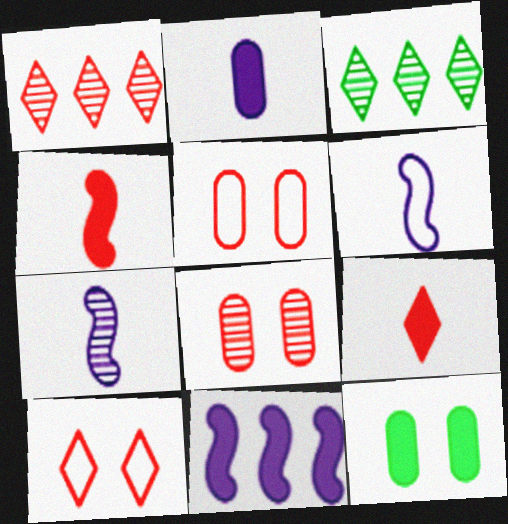[[1, 4, 5], 
[1, 6, 12], 
[1, 9, 10], 
[3, 7, 8], 
[9, 11, 12]]